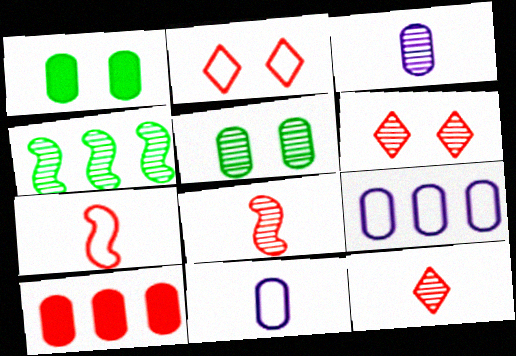[[2, 8, 10], 
[3, 4, 6], 
[5, 10, 11], 
[6, 7, 10]]